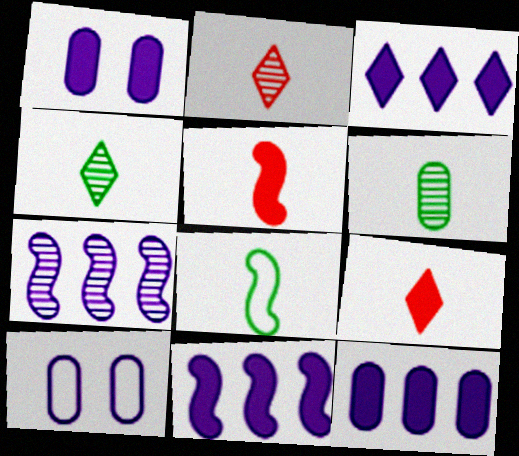[[3, 11, 12]]